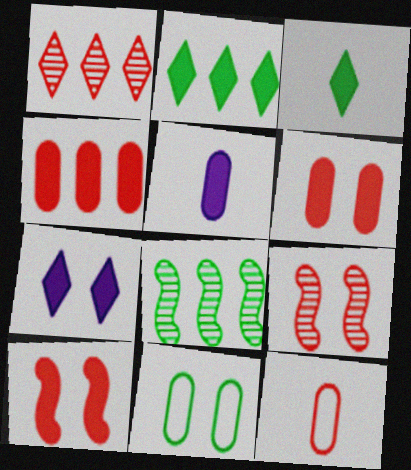[[1, 10, 12], 
[2, 5, 10], 
[3, 8, 11], 
[7, 8, 12], 
[7, 9, 11]]